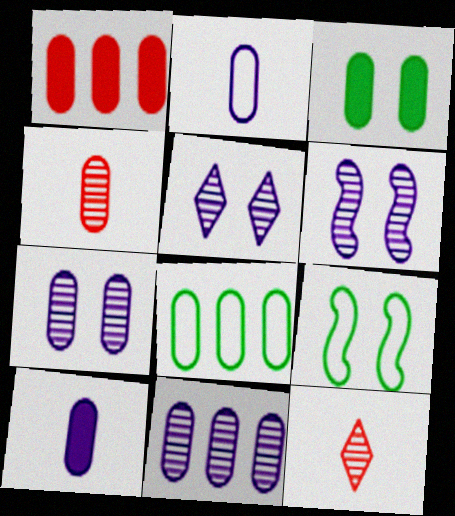[[1, 3, 10], 
[1, 8, 11], 
[5, 6, 7]]